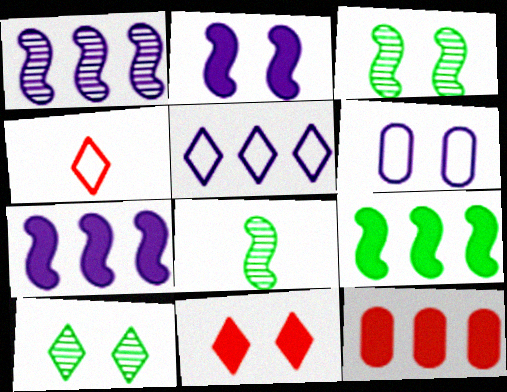[[3, 6, 11]]